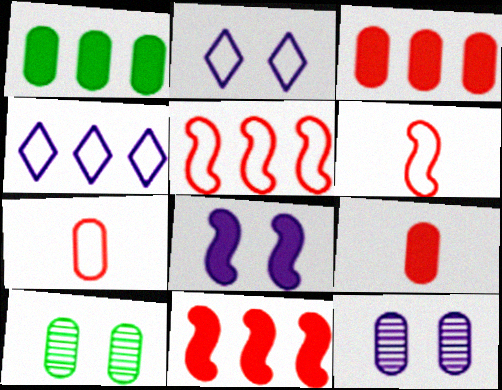[[1, 7, 12], 
[2, 8, 12]]